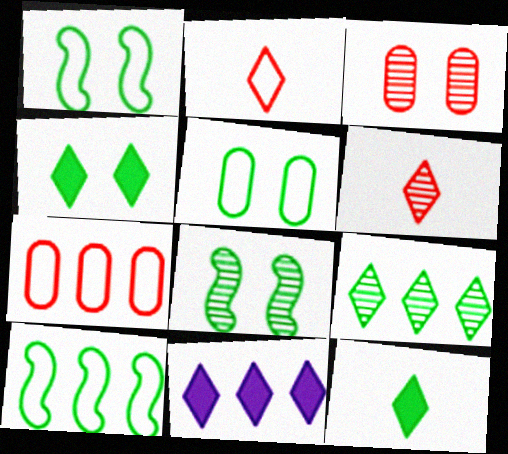[[4, 5, 8]]